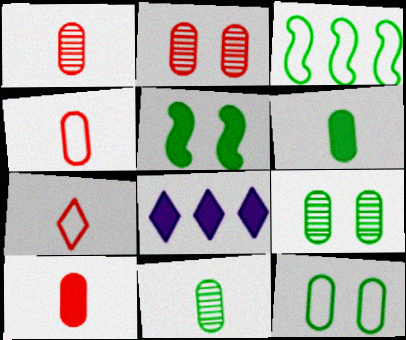[[1, 4, 10], 
[5, 8, 10]]